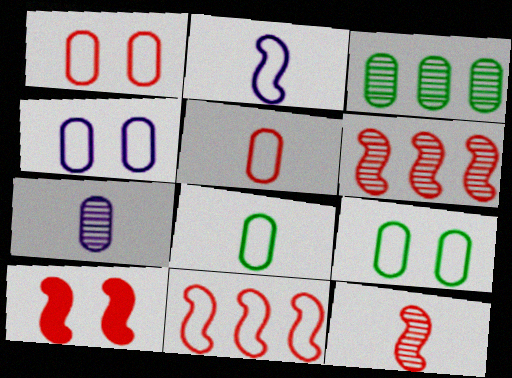[[1, 4, 9], 
[10, 11, 12]]